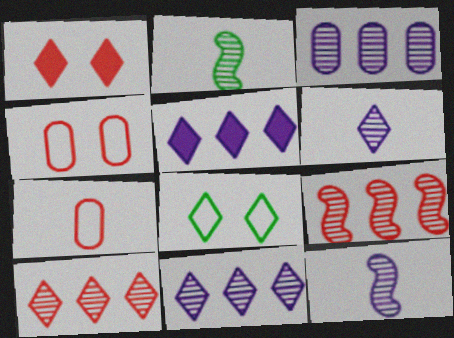[[1, 7, 9], 
[2, 4, 5]]